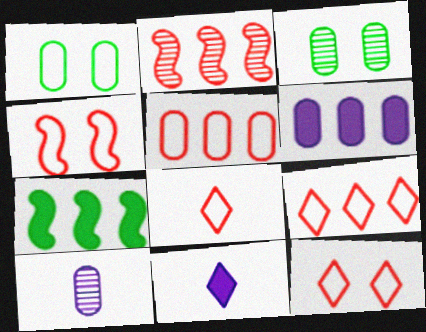[[1, 2, 11], 
[4, 5, 8], 
[7, 10, 12], 
[8, 9, 12]]